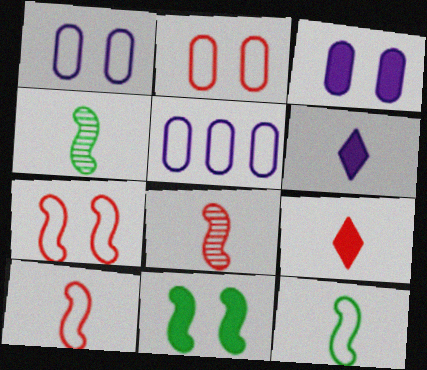[]